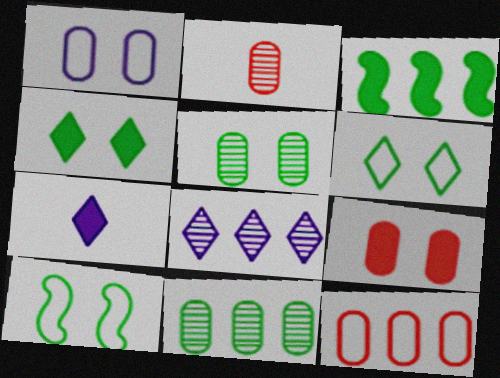[[1, 5, 9], 
[2, 9, 12], 
[3, 7, 9], 
[3, 8, 12], 
[4, 5, 10]]